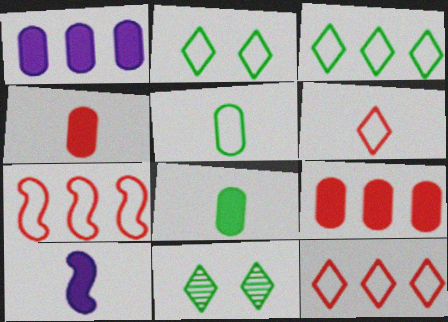[]